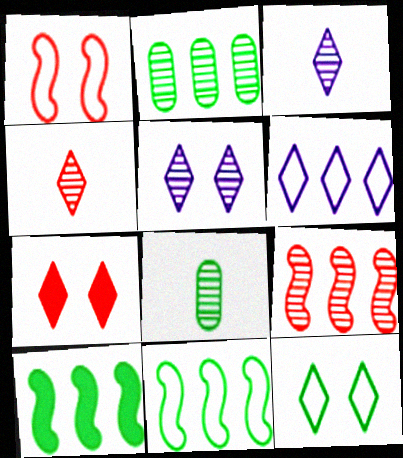[[5, 7, 12], 
[5, 8, 9], 
[8, 10, 12]]